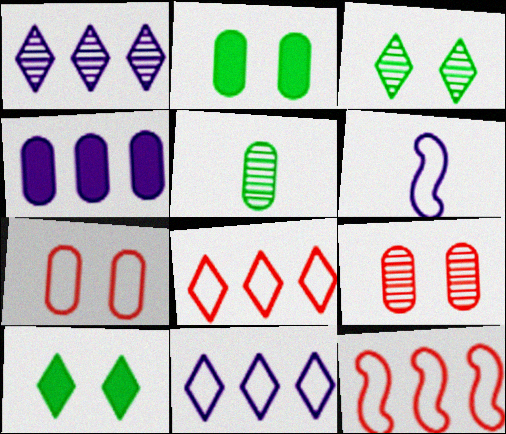[[4, 5, 7]]